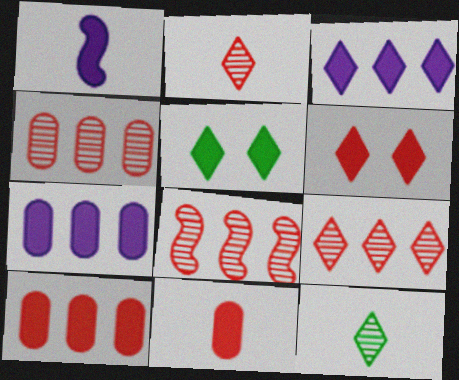[[1, 5, 10], 
[4, 8, 9]]